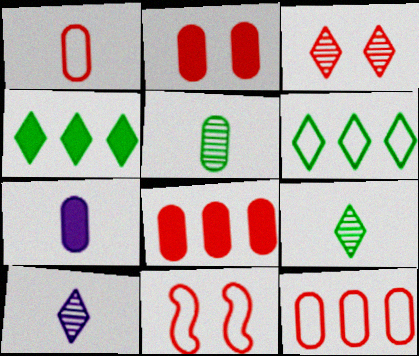[[1, 5, 7], 
[2, 3, 11]]